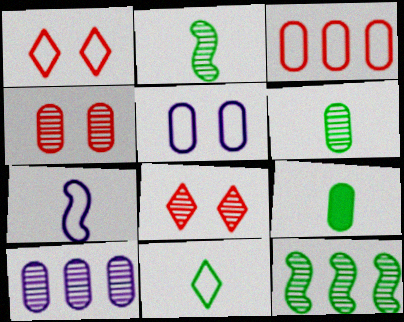[[2, 8, 10], 
[2, 9, 11], 
[4, 6, 10]]